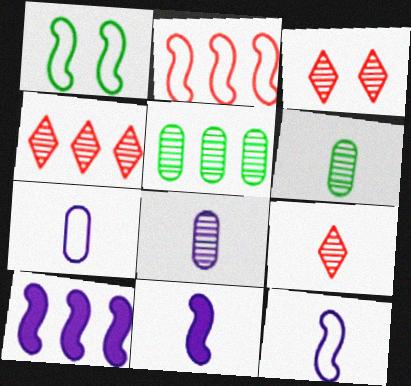[[1, 2, 12], 
[3, 4, 9]]